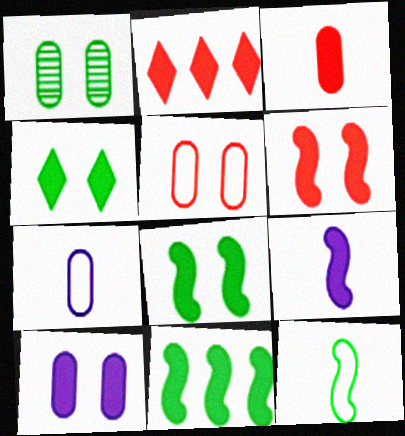[[1, 5, 10], 
[2, 3, 6], 
[4, 6, 10], 
[6, 9, 11]]